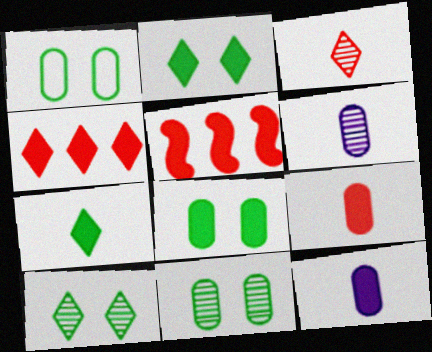[[1, 8, 11], 
[2, 5, 12]]